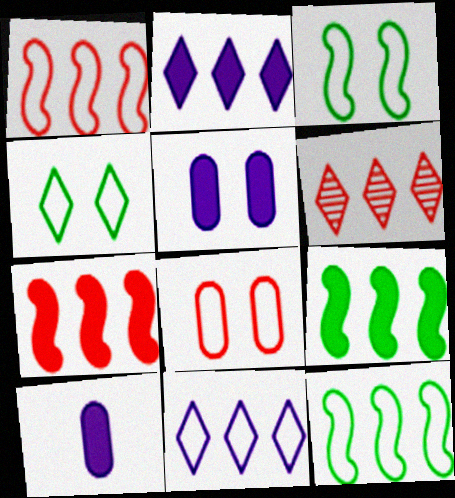[[3, 6, 10]]